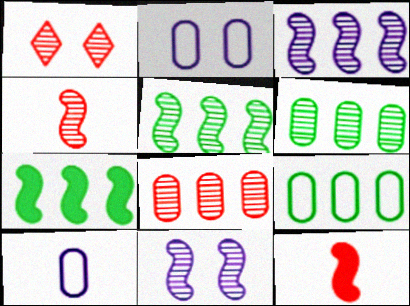[[1, 4, 8], 
[1, 7, 10], 
[4, 5, 11]]